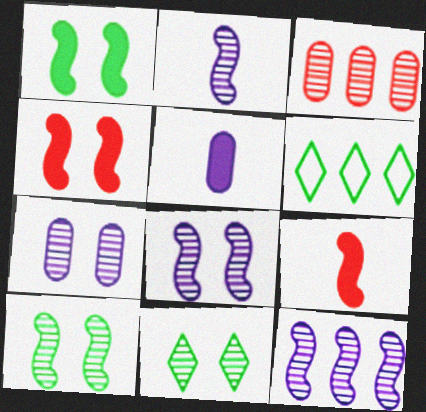[[2, 3, 11], 
[2, 8, 12], 
[6, 7, 9]]